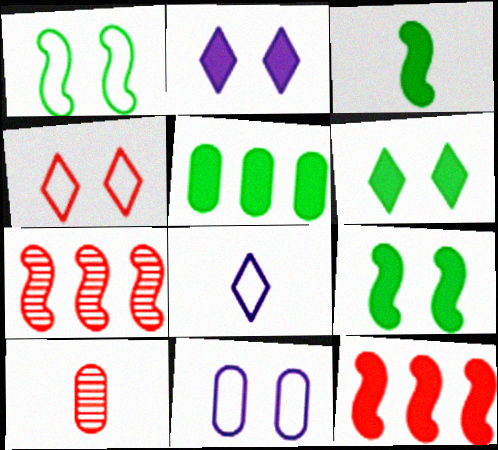[[1, 4, 11], 
[3, 5, 6], 
[3, 8, 10], 
[4, 10, 12], 
[5, 10, 11]]